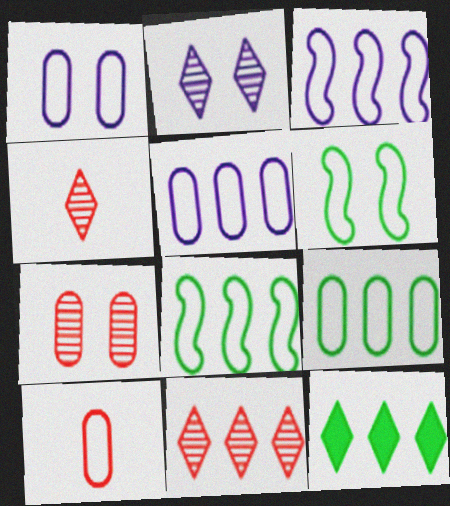[[1, 9, 10]]